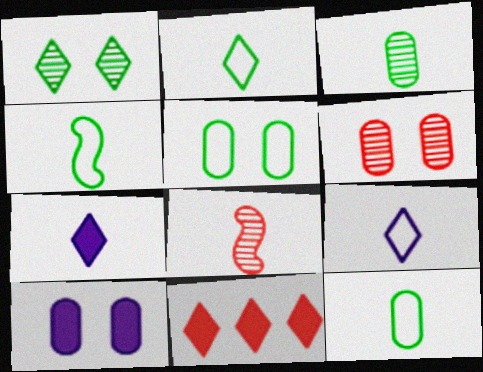[[1, 9, 11], 
[2, 4, 12], 
[5, 6, 10], 
[7, 8, 12]]